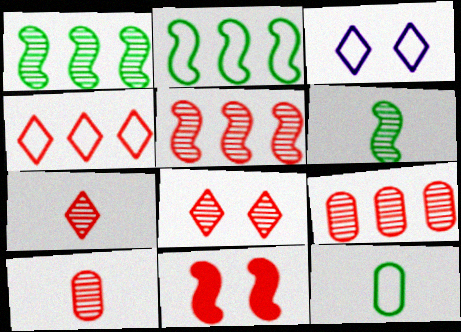[[4, 10, 11], 
[5, 8, 10]]